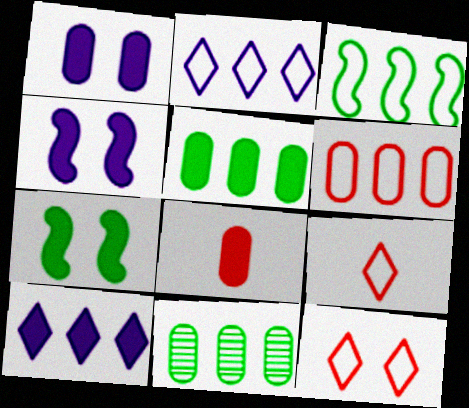[[1, 5, 8], 
[2, 3, 6], 
[4, 9, 11], 
[7, 8, 10]]